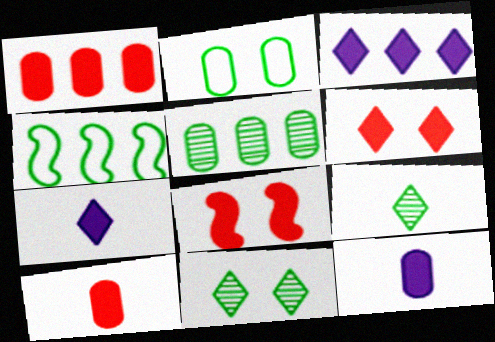[]